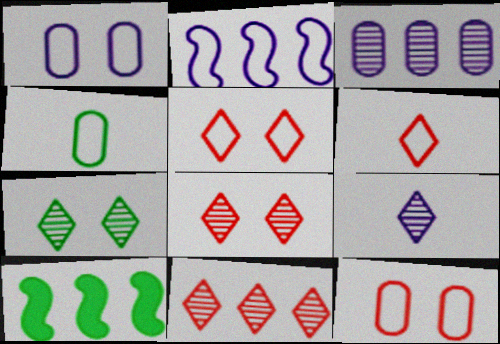[[2, 4, 5], 
[4, 7, 10], 
[7, 9, 11], 
[9, 10, 12]]